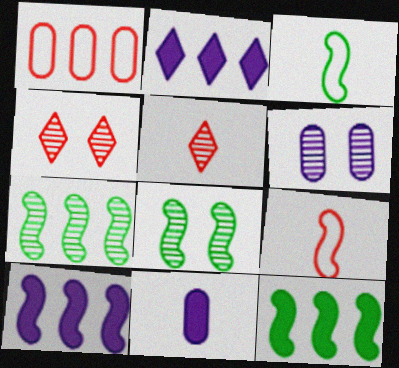[[1, 2, 7], 
[3, 5, 11], 
[3, 8, 12], 
[4, 6, 8], 
[5, 6, 7], 
[8, 9, 10]]